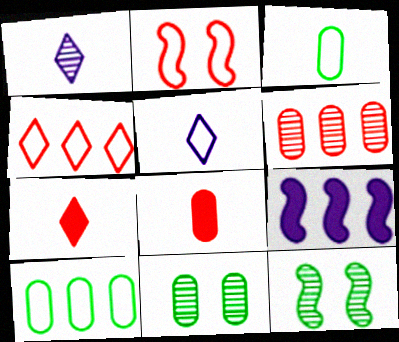[[1, 6, 12], 
[2, 5, 10], 
[2, 6, 7]]